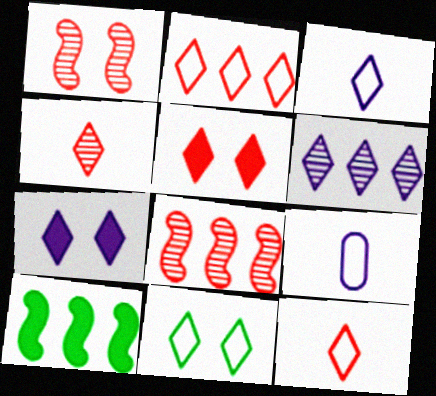[[2, 3, 11], 
[2, 4, 5], 
[3, 6, 7]]